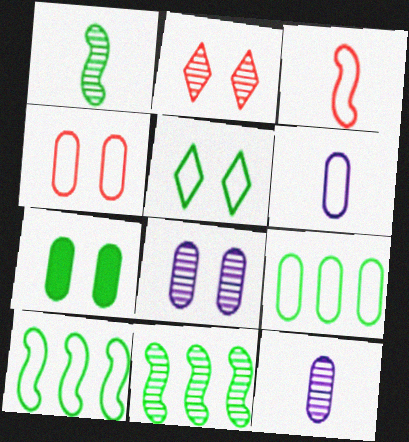[[2, 11, 12], 
[4, 6, 9], 
[4, 7, 8]]